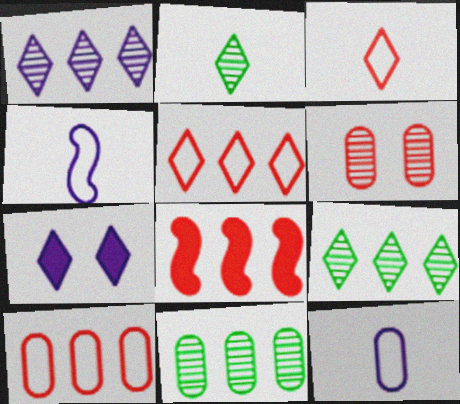[[2, 5, 7], 
[3, 6, 8], 
[3, 7, 9]]